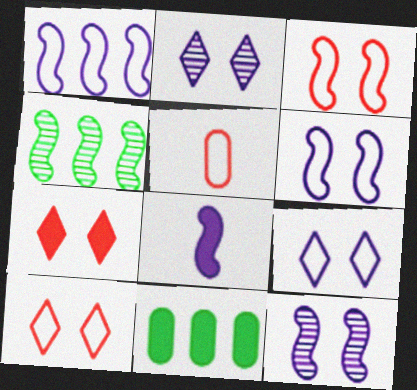[[1, 8, 12], 
[3, 4, 8], 
[7, 8, 11]]